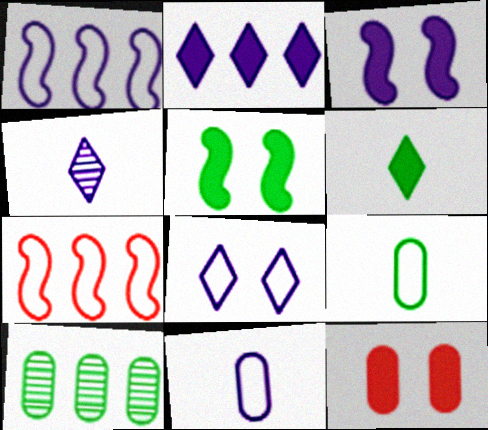[[1, 8, 11], 
[2, 4, 8], 
[2, 7, 10], 
[7, 8, 9], 
[10, 11, 12]]